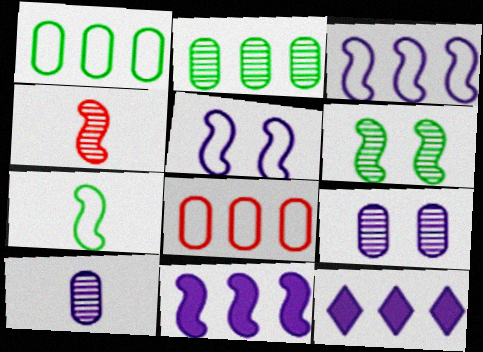[[5, 10, 12]]